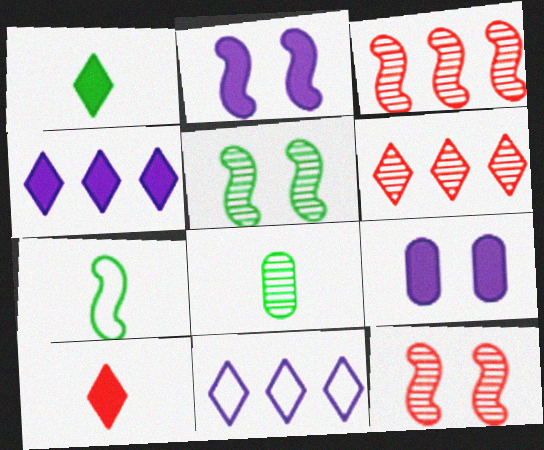[[1, 7, 8], 
[2, 3, 7], 
[6, 7, 9]]